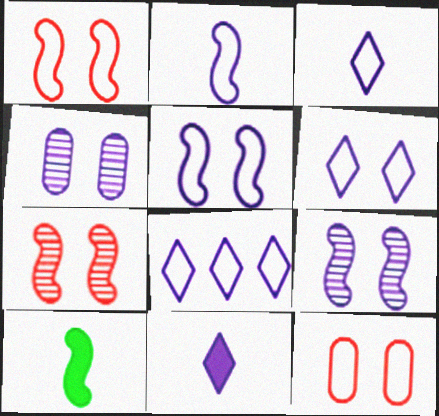[[3, 6, 8]]